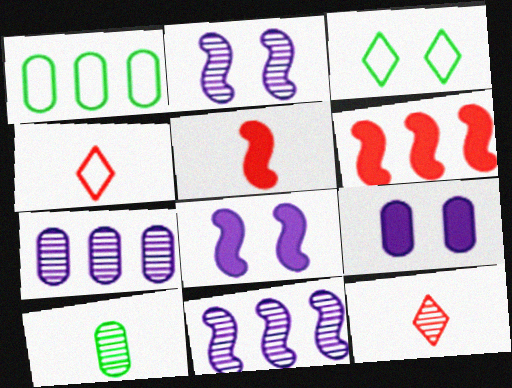[[1, 8, 12], 
[3, 5, 7]]